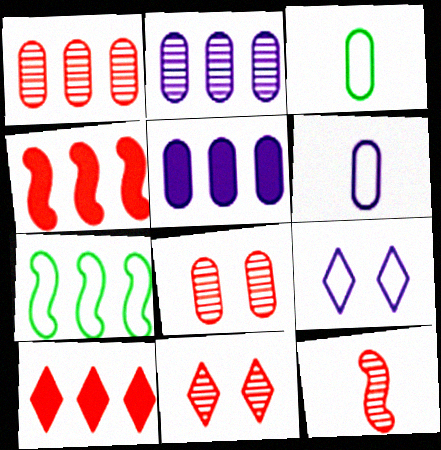[[1, 11, 12], 
[2, 7, 10], 
[3, 5, 8]]